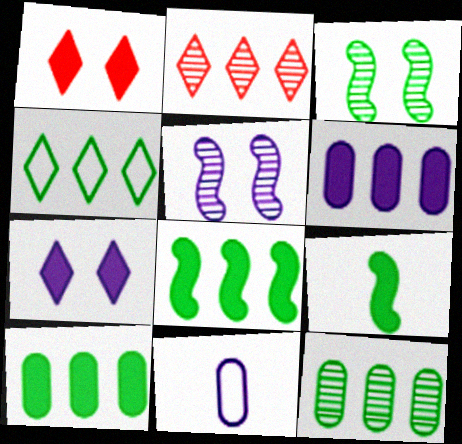[[1, 6, 9], 
[4, 8, 12]]